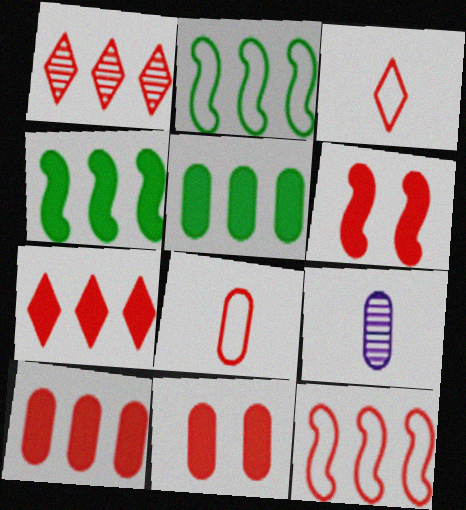[[1, 6, 8], 
[1, 10, 12]]